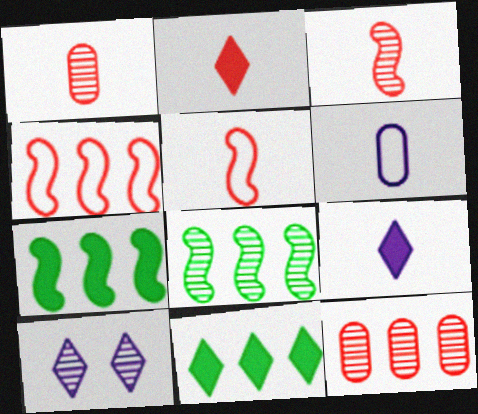[[1, 2, 5], 
[1, 8, 10]]